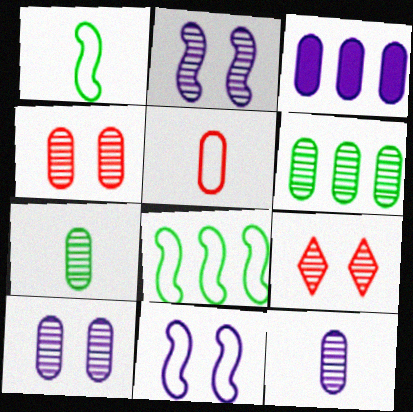[[1, 3, 9], 
[4, 6, 12]]